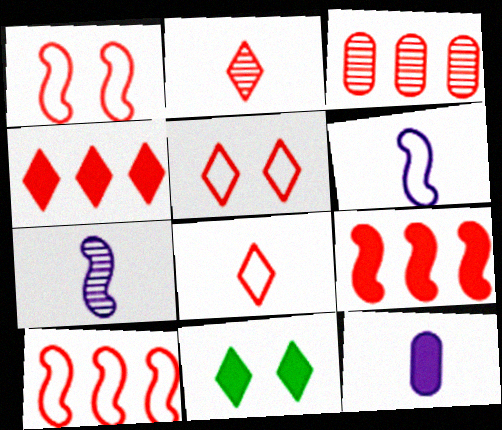[[2, 4, 5], 
[3, 4, 10], 
[3, 6, 11], 
[9, 11, 12]]